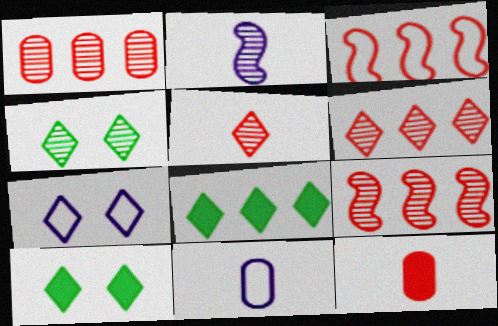[[1, 2, 4], 
[1, 6, 9], 
[5, 7, 8], 
[9, 10, 11]]